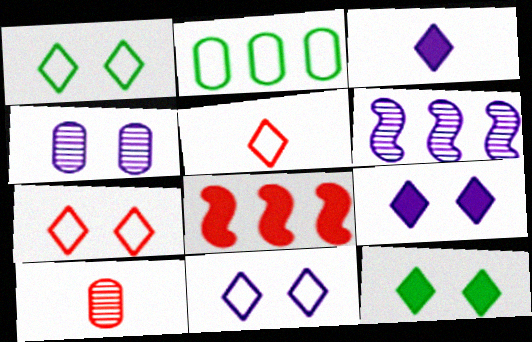[[1, 7, 11], 
[7, 8, 10]]